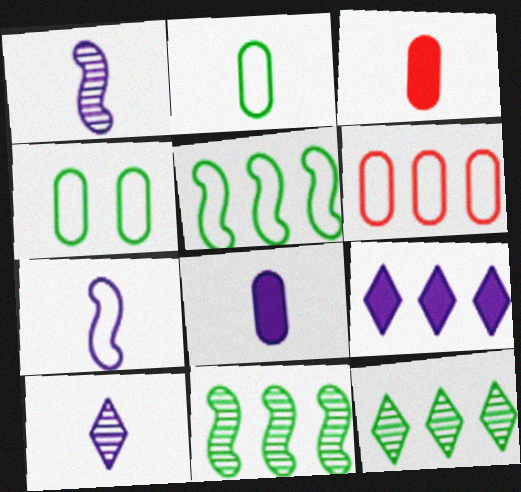[[6, 9, 11], 
[7, 8, 10]]